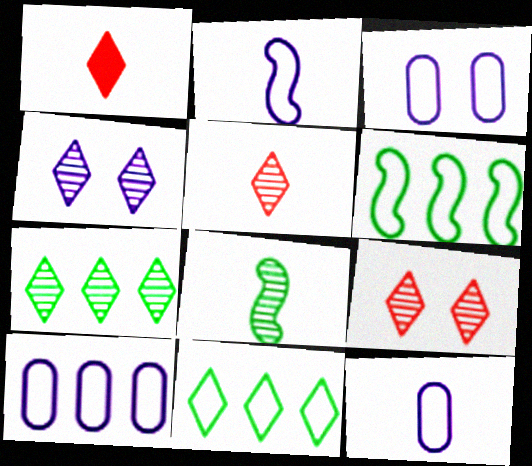[[1, 4, 11], 
[1, 8, 12], 
[3, 10, 12], 
[4, 5, 7]]